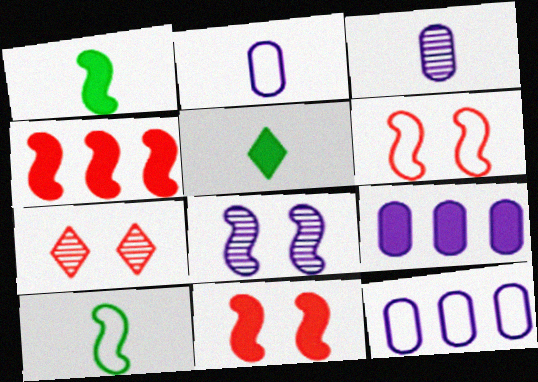[[1, 7, 12], 
[4, 8, 10], 
[5, 9, 11], 
[7, 9, 10]]